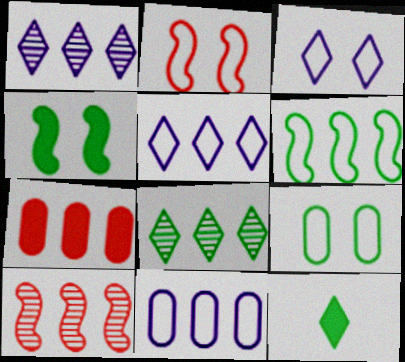[[1, 6, 7], 
[2, 3, 9]]